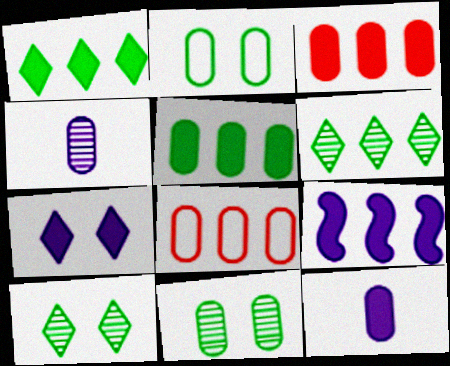[[1, 3, 9], 
[2, 3, 4], 
[6, 8, 9], 
[7, 9, 12], 
[8, 11, 12]]